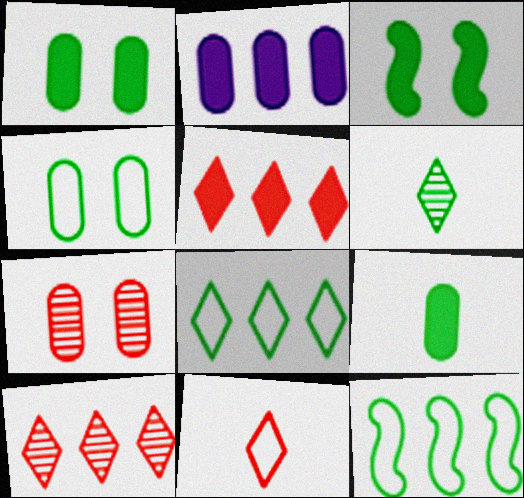[[1, 6, 12], 
[2, 10, 12]]